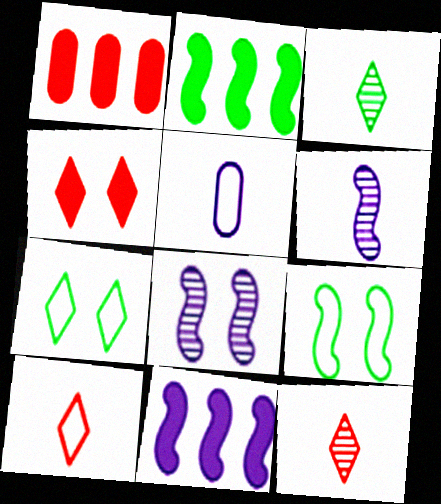[[1, 6, 7]]